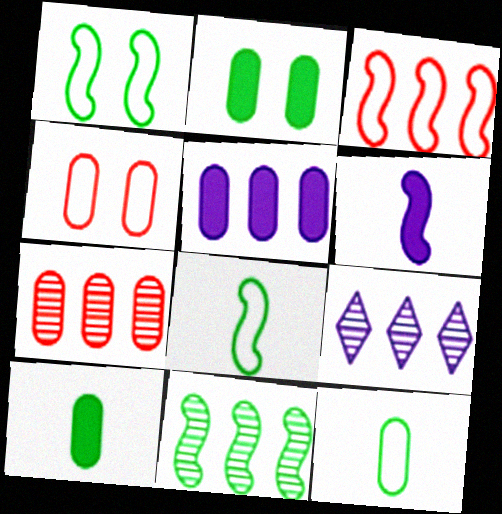[[7, 9, 11]]